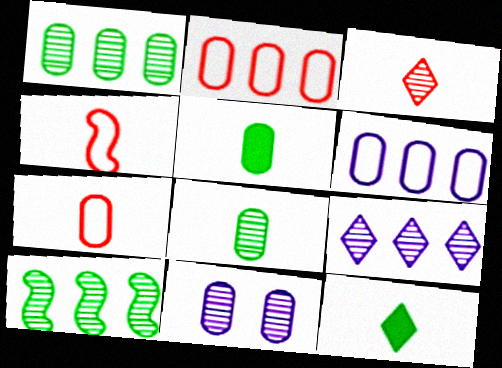[[2, 5, 11], 
[3, 10, 11]]